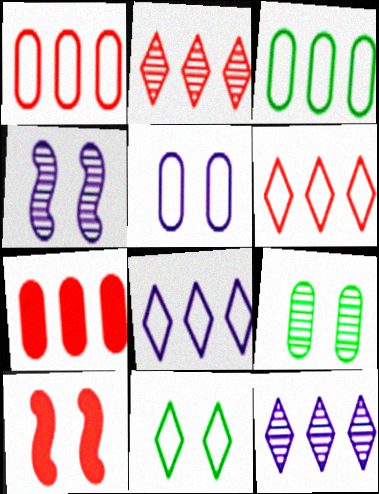[]